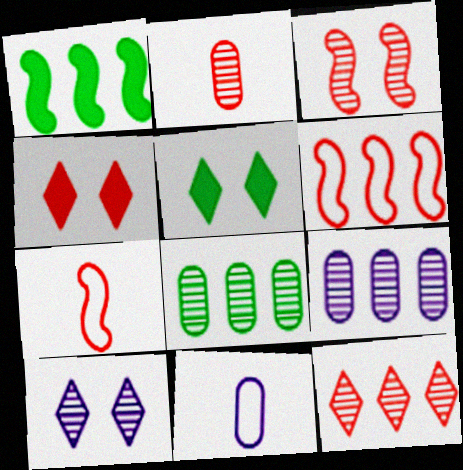[[2, 3, 12], 
[2, 4, 6], 
[5, 7, 9]]